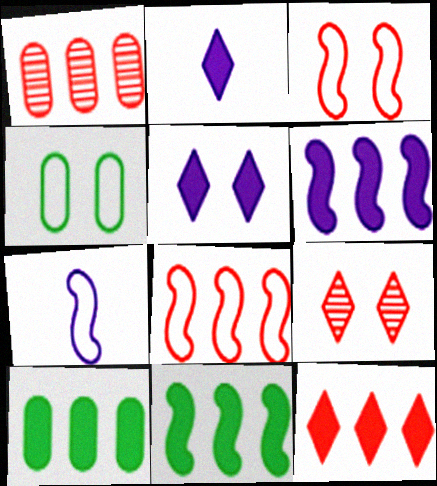[[1, 8, 12], 
[6, 10, 12], 
[7, 9, 10]]